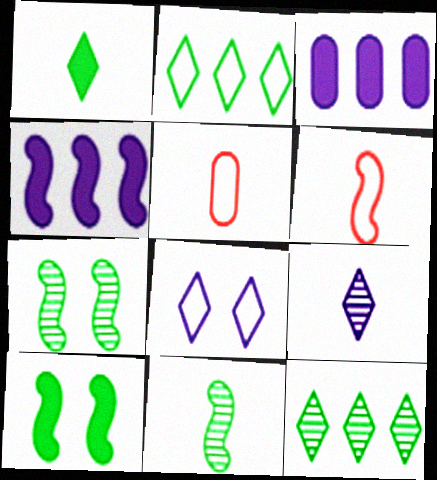[[4, 6, 7]]